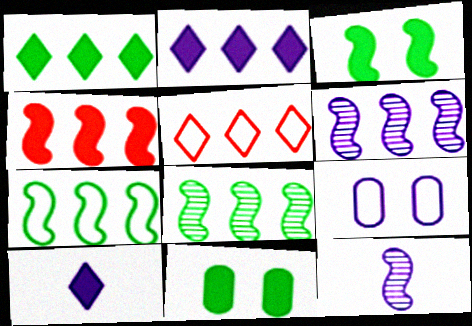[[2, 9, 12], 
[4, 6, 7], 
[4, 10, 11], 
[5, 11, 12], 
[6, 9, 10]]